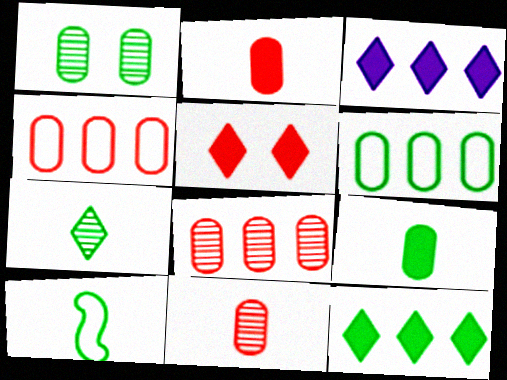[[1, 6, 9], 
[1, 10, 12], 
[7, 9, 10]]